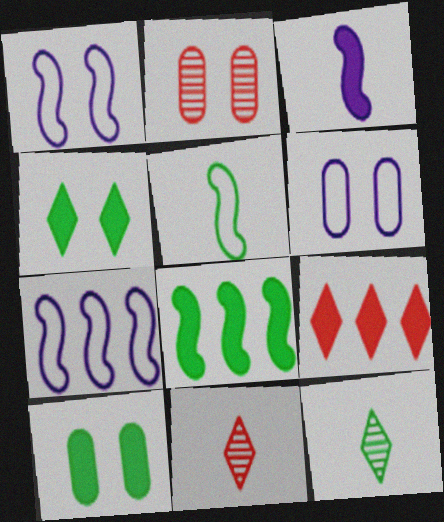[[1, 2, 4], 
[2, 6, 10], 
[3, 9, 10], 
[6, 8, 11], 
[7, 10, 11]]